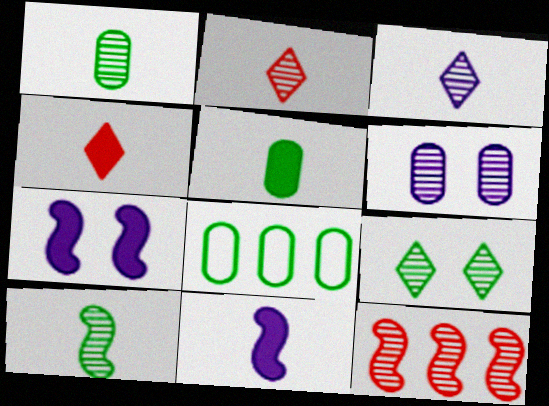[[2, 7, 8], 
[4, 5, 11]]